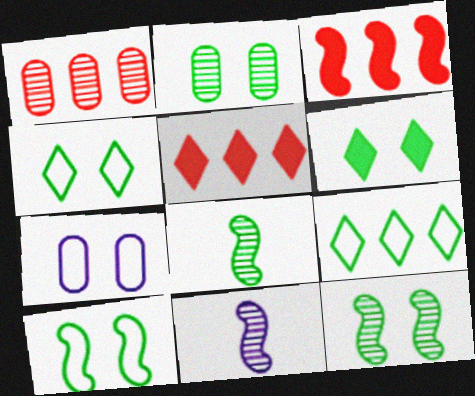[[2, 6, 10], 
[3, 10, 11], 
[5, 7, 8]]